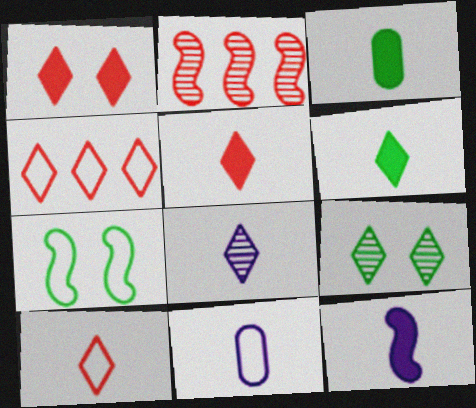[[2, 7, 12], 
[3, 5, 12], 
[4, 7, 11], 
[6, 8, 10], 
[8, 11, 12]]